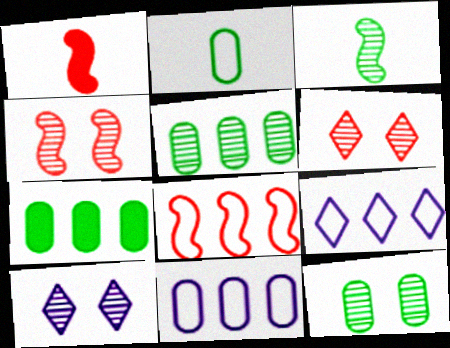[[1, 4, 8], 
[1, 9, 12], 
[2, 7, 12], 
[4, 10, 12]]